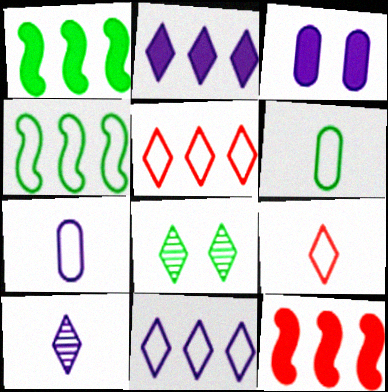[[1, 6, 8], 
[2, 8, 9], 
[7, 8, 12]]